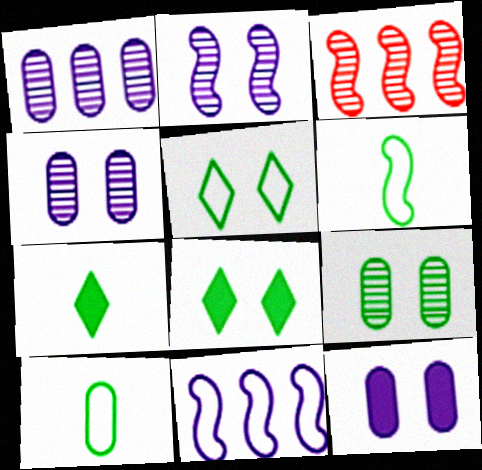[]